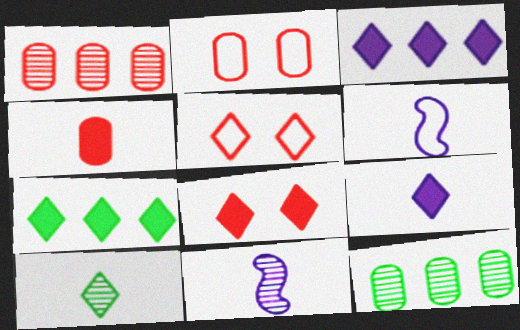[[1, 2, 4], 
[2, 7, 11], 
[3, 5, 10], 
[4, 6, 10], 
[6, 8, 12], 
[7, 8, 9]]